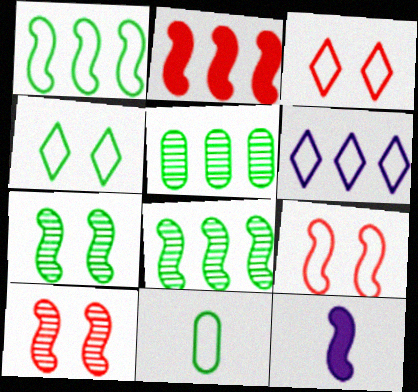[[1, 4, 11], 
[1, 10, 12], 
[2, 5, 6], 
[3, 5, 12], 
[6, 9, 11], 
[8, 9, 12]]